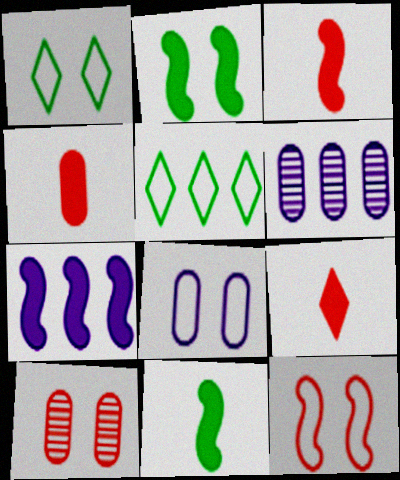[[1, 3, 6], 
[1, 8, 12], 
[2, 3, 7], 
[3, 4, 9]]